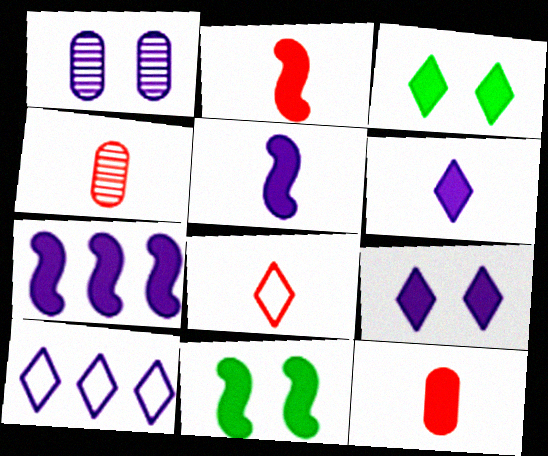[[1, 5, 10], 
[2, 4, 8], 
[2, 7, 11], 
[3, 7, 12], 
[4, 10, 11]]